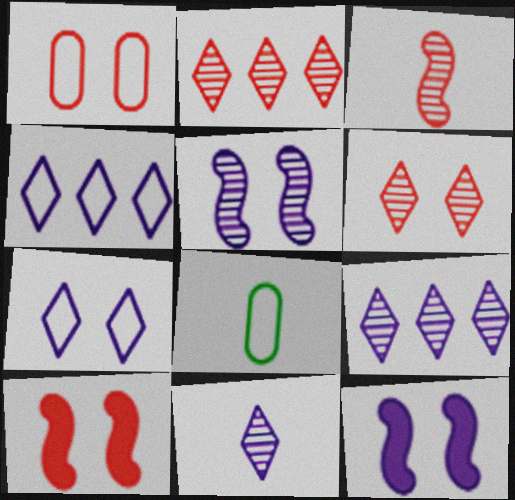[[1, 6, 10], 
[2, 8, 12], 
[8, 9, 10]]